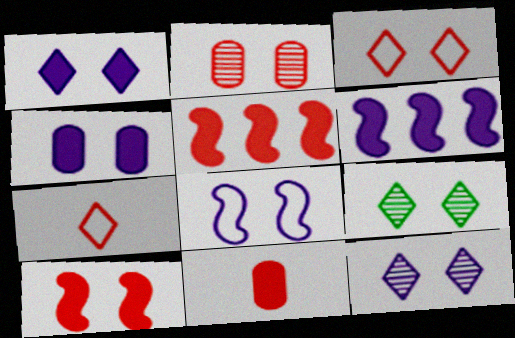[[1, 3, 9], 
[2, 3, 10], 
[2, 5, 7], 
[4, 8, 12]]